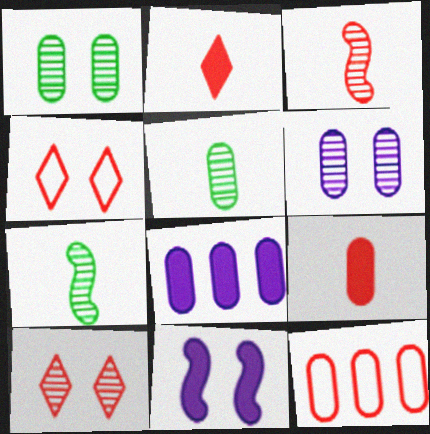[[1, 4, 11], 
[4, 7, 8]]